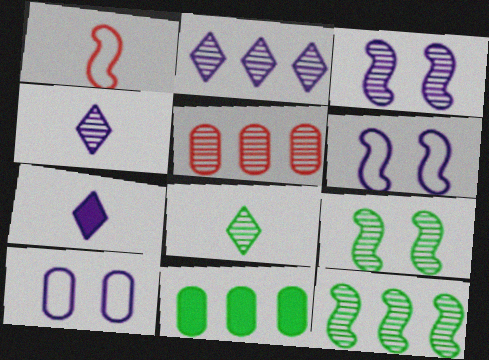[[2, 5, 12], 
[3, 5, 8], 
[4, 5, 9]]